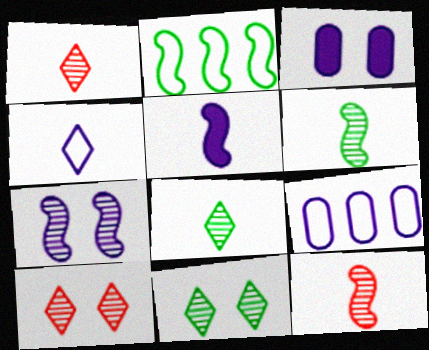[[1, 2, 3]]